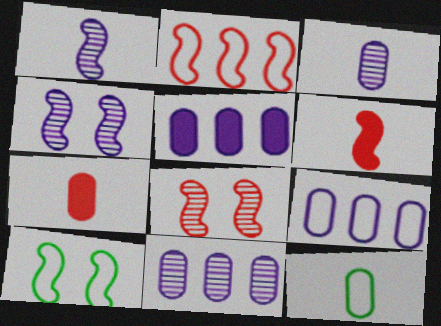[[2, 6, 8], 
[3, 7, 12], 
[5, 9, 11]]